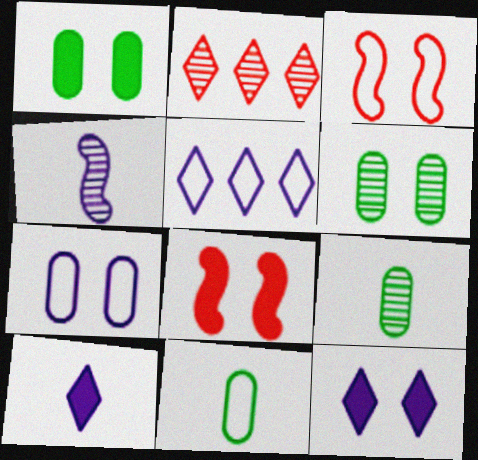[[1, 8, 12], 
[2, 4, 6], 
[3, 5, 11], 
[3, 6, 12], 
[5, 8, 9]]